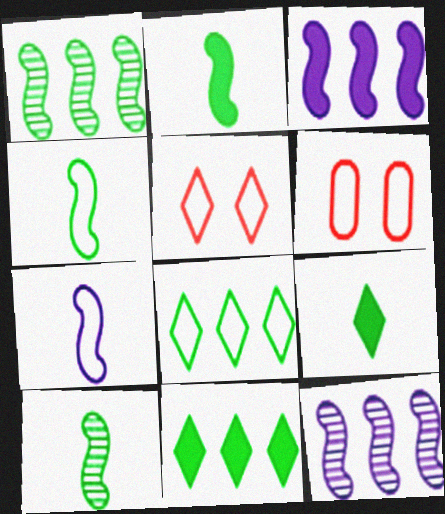[[2, 4, 10], 
[6, 7, 8], 
[6, 9, 12]]